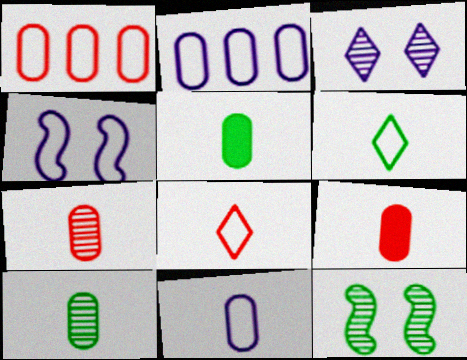[[1, 4, 6], 
[5, 7, 11], 
[9, 10, 11]]